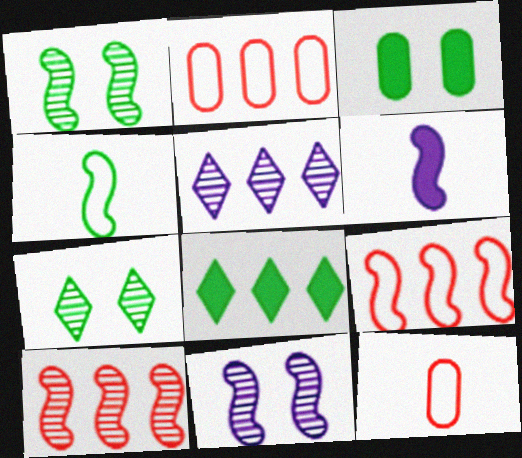[[1, 6, 9], 
[2, 6, 7], 
[8, 11, 12]]